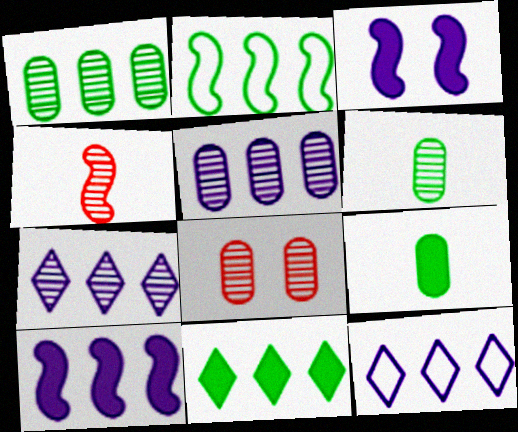[[1, 2, 11], 
[2, 3, 4], 
[5, 6, 8], 
[5, 10, 12]]